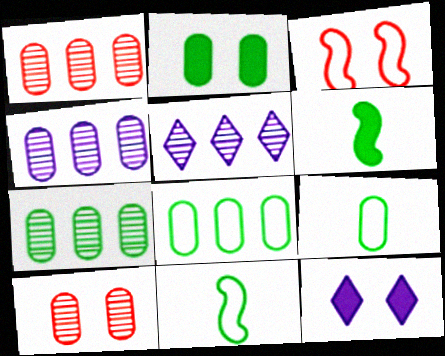[[1, 4, 7], 
[1, 11, 12], 
[2, 7, 9]]